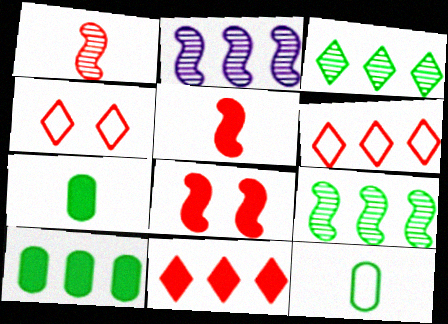[[2, 4, 7], 
[2, 6, 10]]